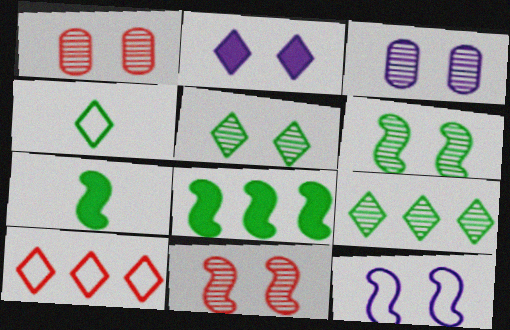[[2, 3, 12], 
[3, 5, 11], 
[3, 7, 10]]